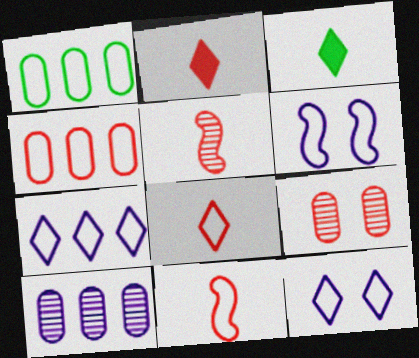[[1, 6, 8], 
[1, 11, 12]]